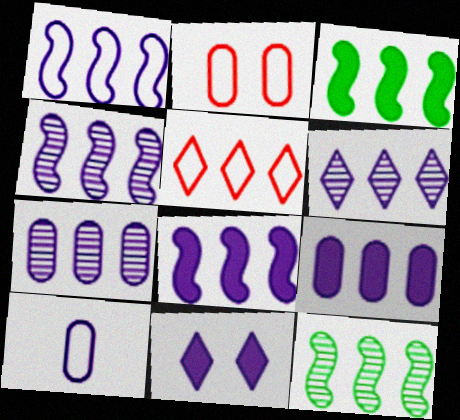[[1, 4, 8], 
[1, 6, 9], 
[3, 5, 7], 
[4, 6, 7], 
[4, 10, 11], 
[5, 9, 12]]